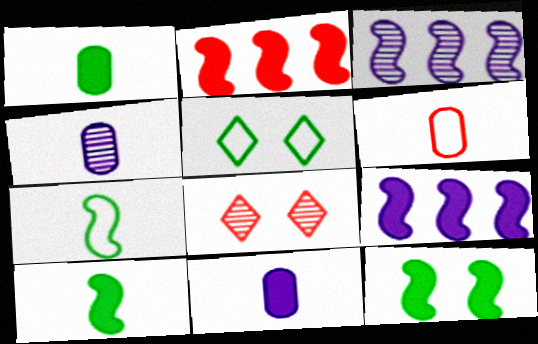[[1, 4, 6], 
[2, 4, 5], 
[2, 6, 8]]